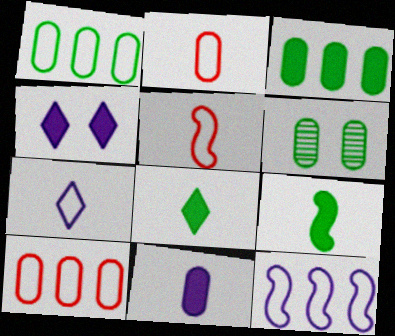[[6, 10, 11]]